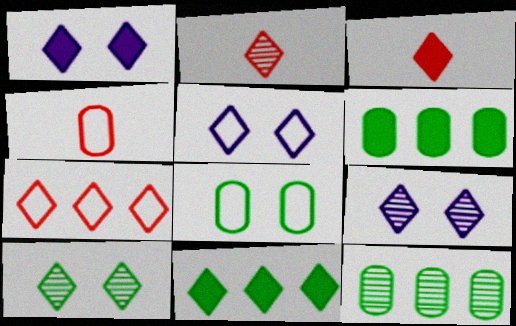[[1, 3, 11], 
[1, 5, 9], 
[2, 5, 11]]